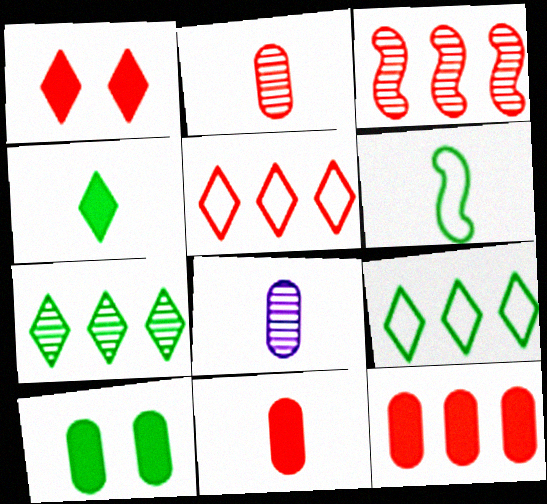[[3, 5, 12], 
[6, 7, 10]]